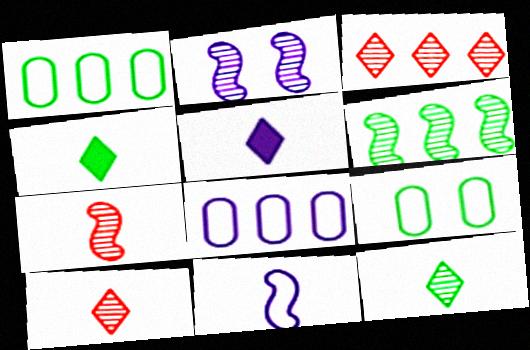[[2, 5, 8], 
[2, 6, 7], 
[4, 6, 9]]